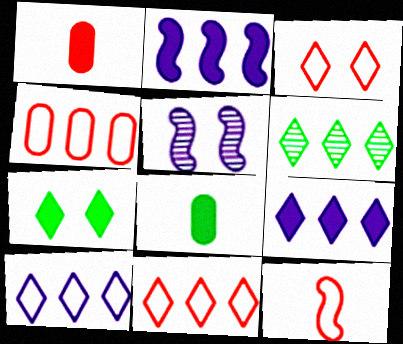[[1, 2, 7], 
[2, 4, 6], 
[3, 4, 12], 
[5, 8, 11], 
[6, 9, 11]]